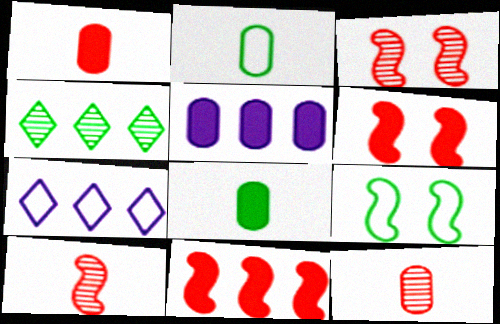[[3, 7, 8], 
[4, 8, 9]]